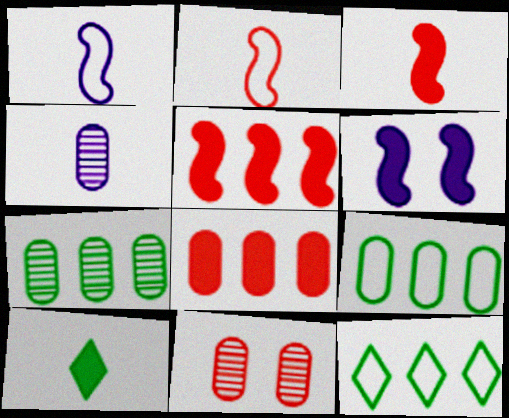[[2, 4, 10], 
[4, 7, 11], 
[6, 8, 10]]